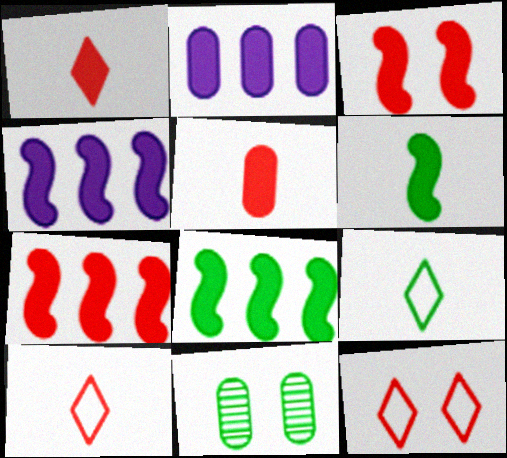[[3, 4, 6], 
[4, 7, 8], 
[4, 10, 11], 
[8, 9, 11]]